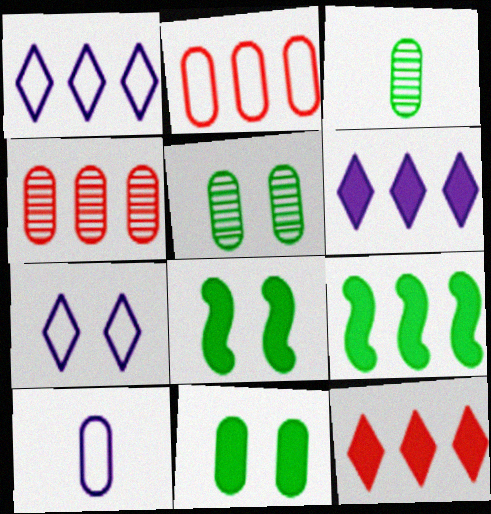[[1, 4, 9], 
[4, 10, 11]]